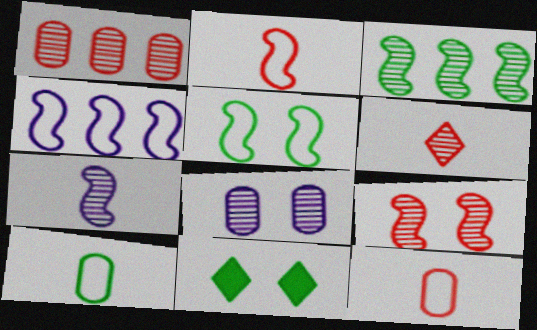[[1, 6, 9], 
[2, 4, 5], 
[3, 6, 8], 
[3, 7, 9], 
[3, 10, 11]]